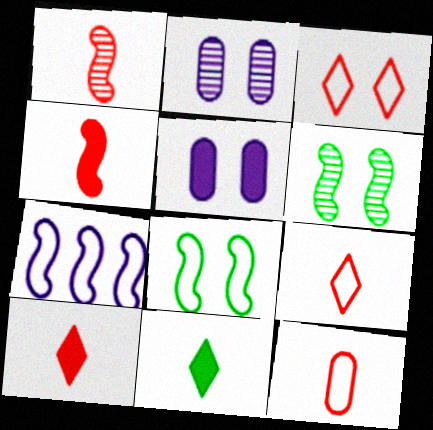[[1, 10, 12], 
[3, 5, 6], 
[4, 6, 7]]